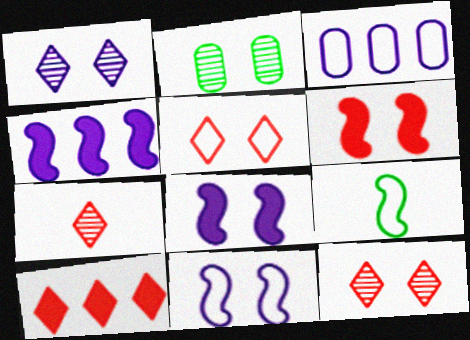[[2, 5, 8], 
[3, 5, 9], 
[5, 7, 10]]